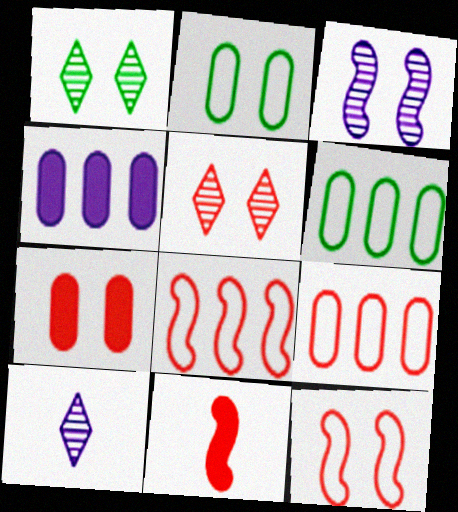[[5, 7, 12], 
[5, 9, 11]]